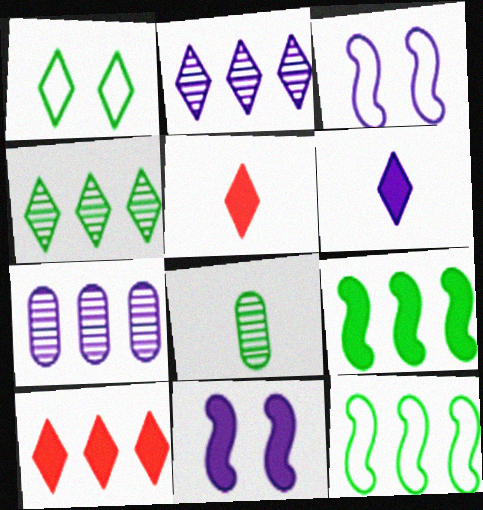[[1, 2, 5], 
[1, 8, 9], 
[3, 6, 7], 
[3, 8, 10], 
[7, 10, 12]]